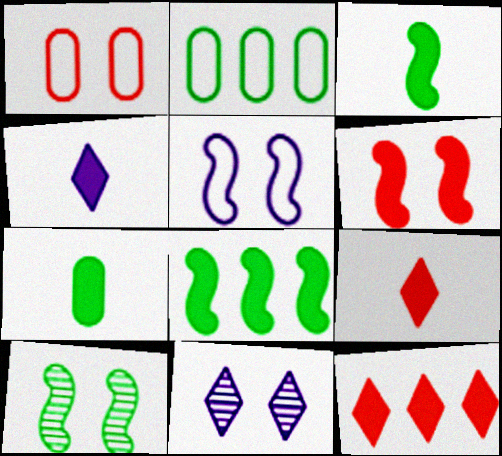[[5, 6, 10]]